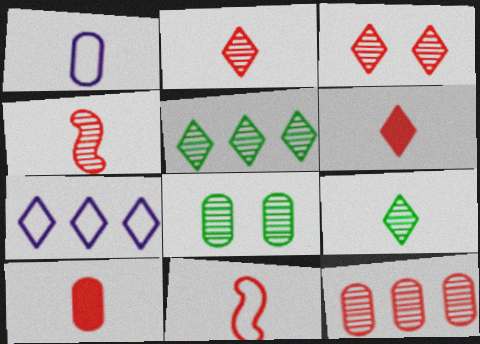[[2, 10, 11], 
[3, 4, 12]]